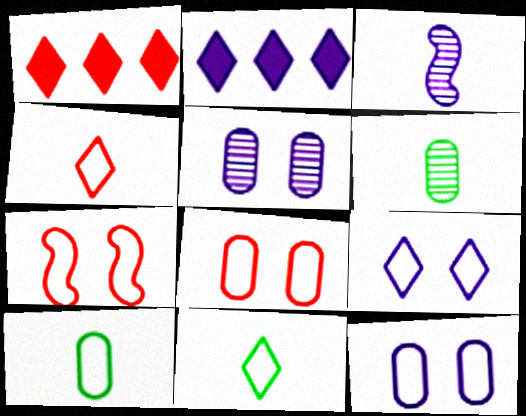[[2, 3, 12], 
[2, 6, 7]]